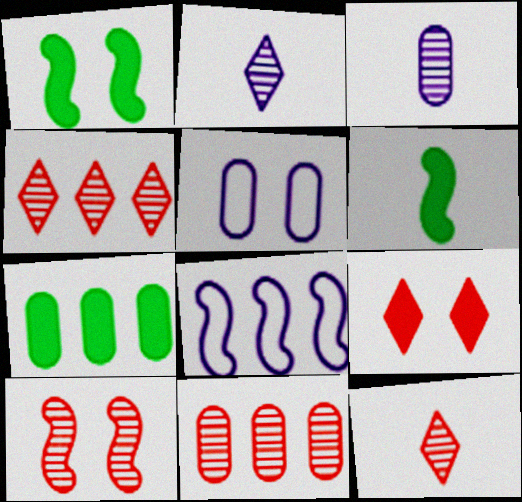[[4, 5, 6], 
[4, 7, 8], 
[6, 8, 10], 
[10, 11, 12]]